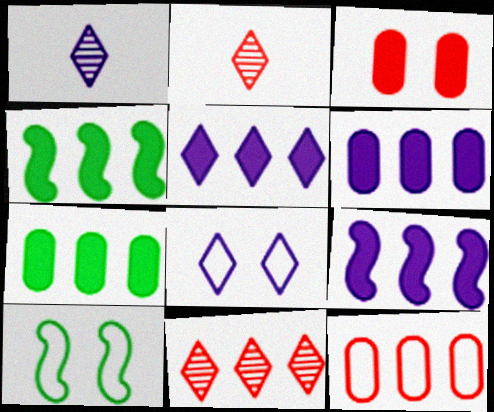[[1, 5, 8], 
[2, 6, 10], 
[5, 6, 9]]